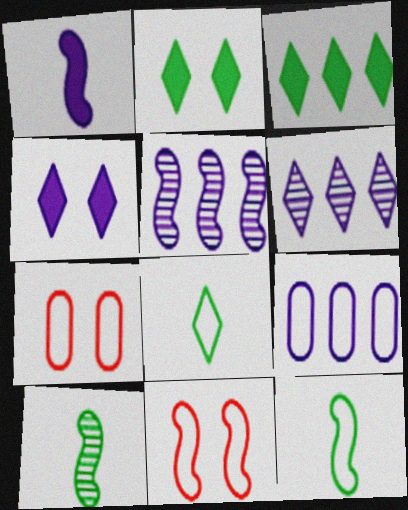[[8, 9, 11]]